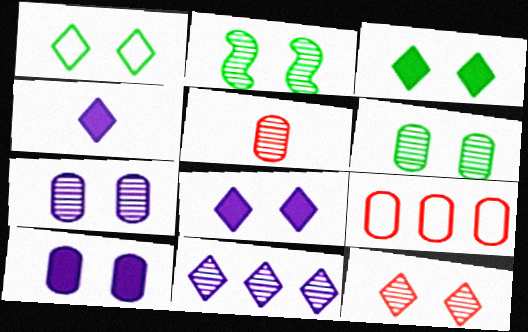[[1, 8, 12], 
[2, 4, 9], 
[2, 5, 11], 
[2, 7, 12]]